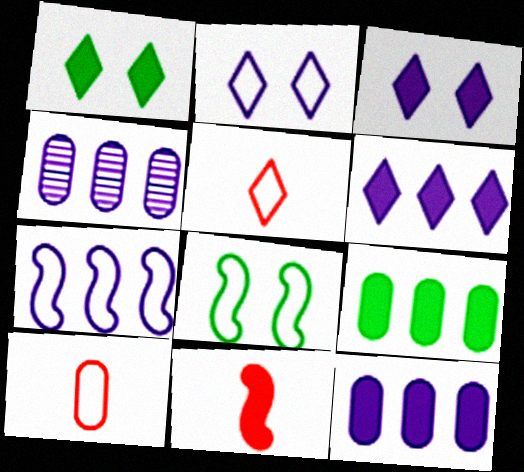[[1, 11, 12], 
[3, 9, 11], 
[4, 6, 7]]